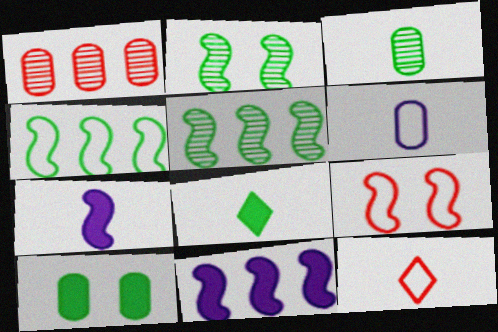[[1, 6, 10], 
[3, 7, 12], 
[5, 7, 9]]